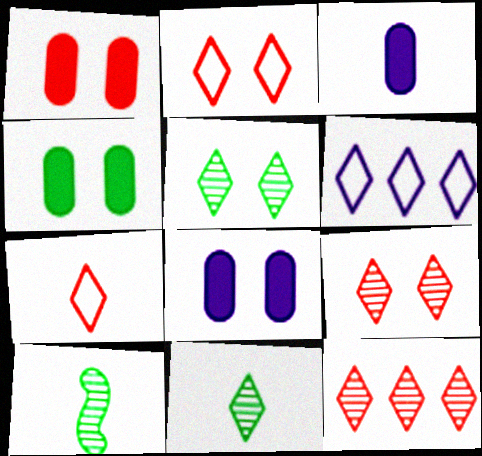[[1, 4, 8], 
[1, 6, 10], 
[3, 7, 10]]